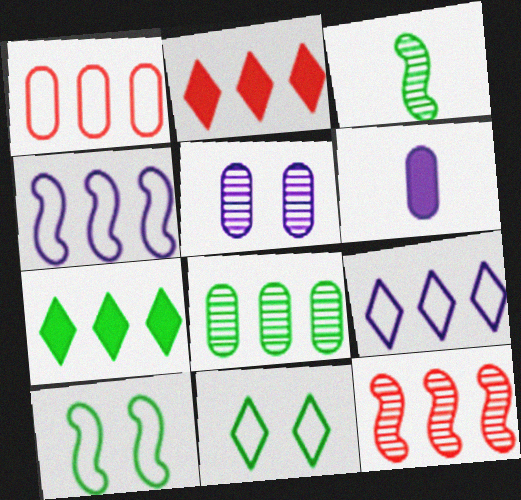[[1, 2, 12], 
[2, 4, 8], 
[6, 11, 12]]